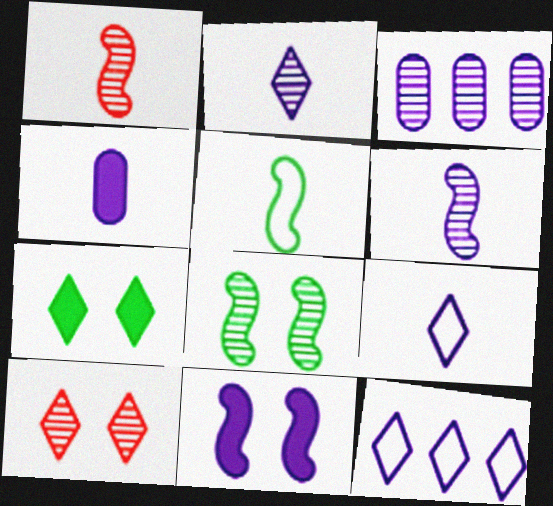[[3, 9, 11], 
[4, 6, 9]]